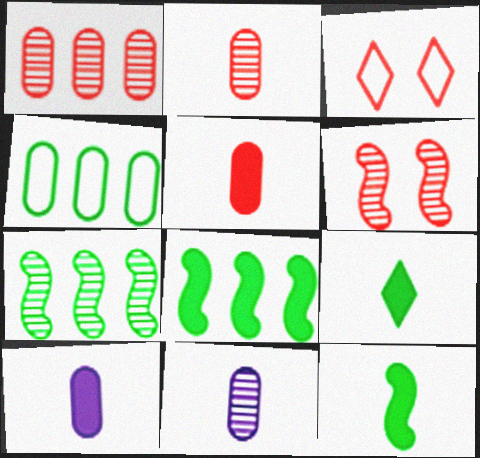[[3, 7, 10], 
[3, 8, 11]]